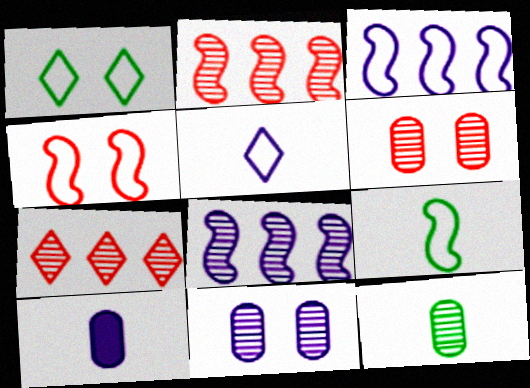[[1, 2, 10], 
[3, 4, 9]]